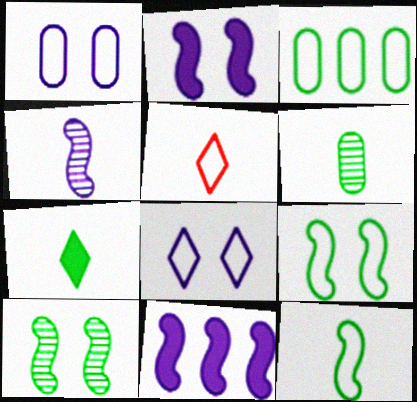[[3, 7, 10], 
[6, 7, 12]]